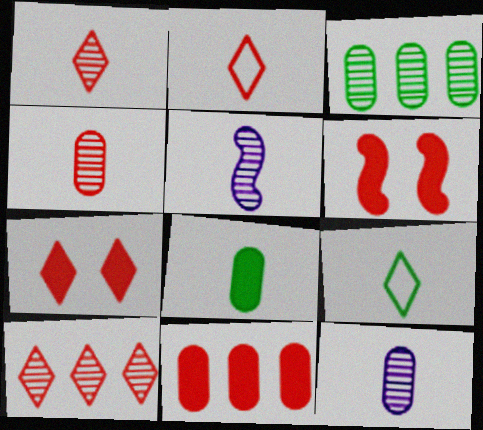[[2, 5, 8], 
[2, 7, 10]]